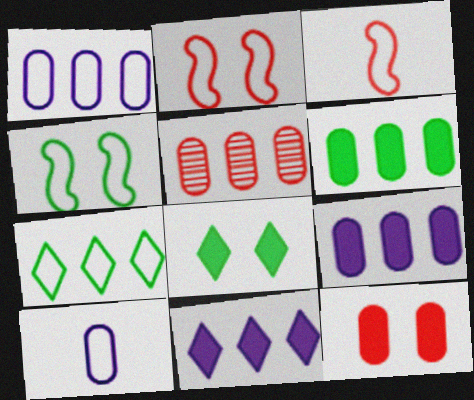[[1, 5, 6], 
[2, 7, 10]]